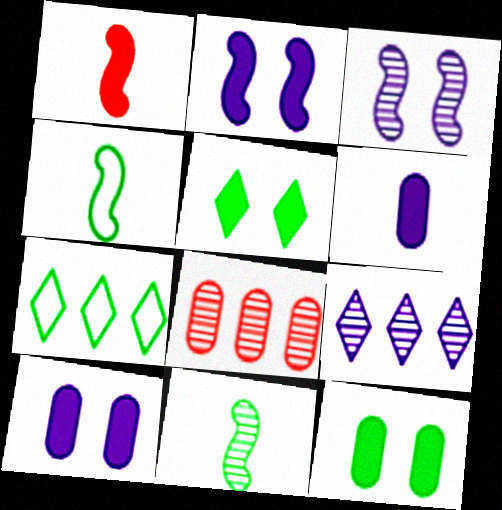[[7, 11, 12]]